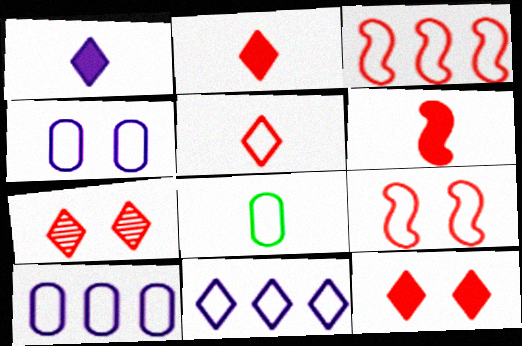[[8, 9, 11]]